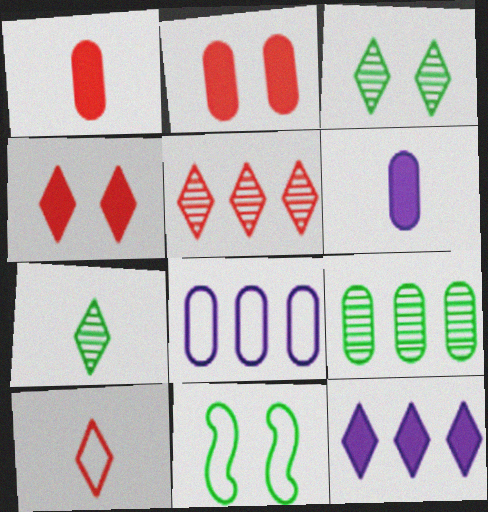[[3, 10, 12], 
[4, 5, 10], 
[5, 6, 11], 
[8, 10, 11]]